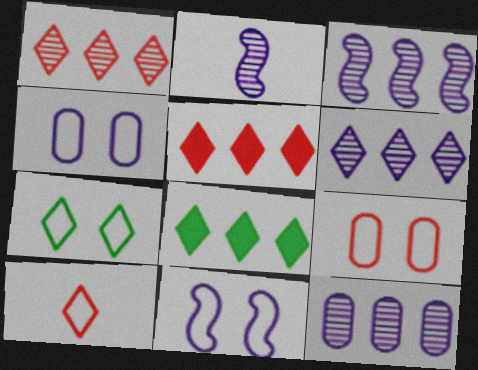[[2, 8, 9], 
[3, 6, 12], 
[7, 9, 11]]